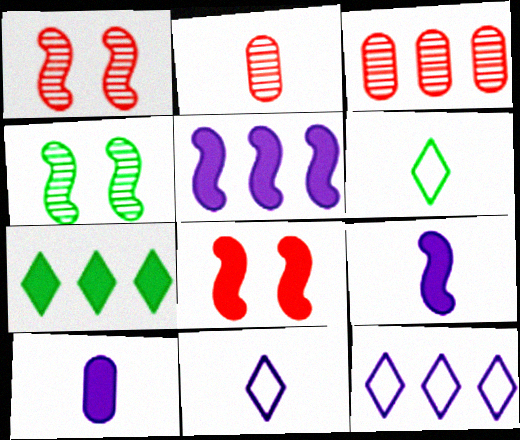[[2, 6, 9], 
[7, 8, 10]]